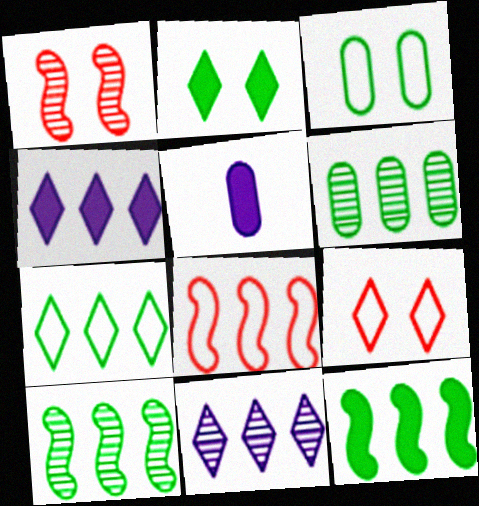[[1, 5, 7], 
[4, 6, 8], 
[5, 9, 10], 
[6, 7, 12]]